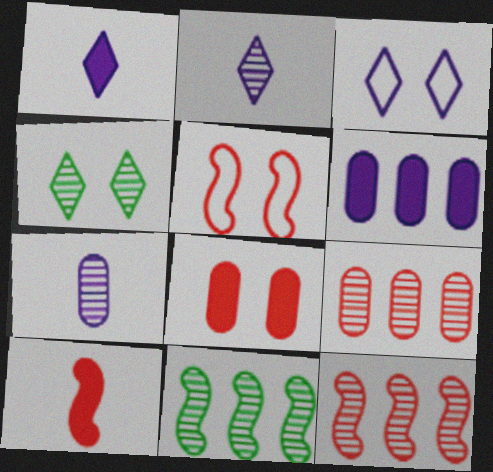[[4, 7, 12], 
[5, 10, 12]]